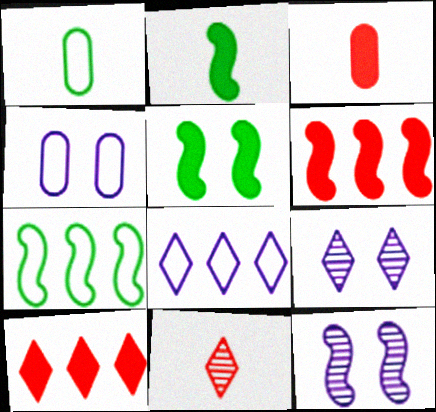[[1, 6, 9], 
[1, 10, 12], 
[3, 7, 9]]